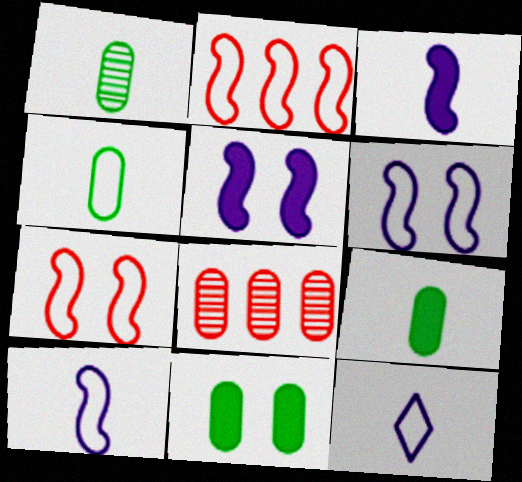[[1, 4, 9]]